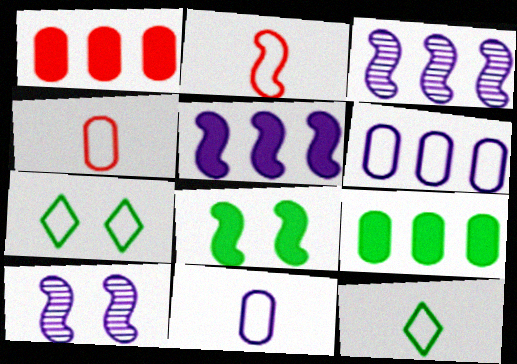[[1, 10, 12], 
[2, 3, 8], 
[2, 6, 7], 
[2, 11, 12]]